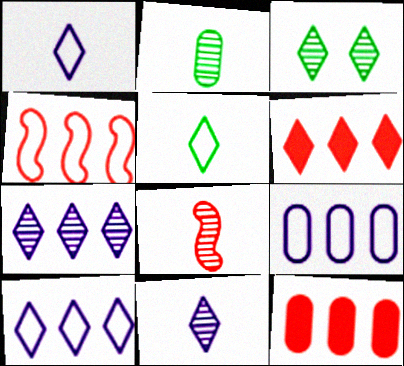[[1, 3, 6], 
[2, 8, 11]]